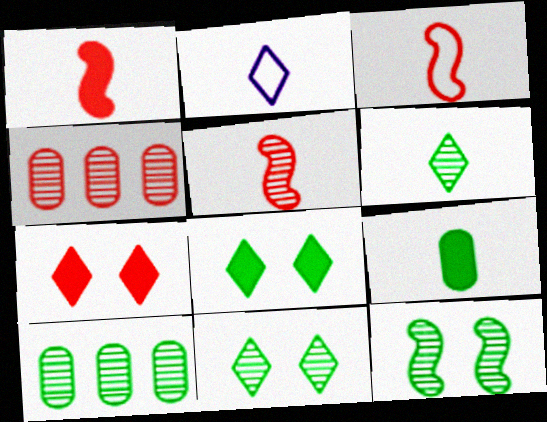[[1, 3, 5], 
[2, 5, 9], 
[3, 4, 7], 
[6, 10, 12]]